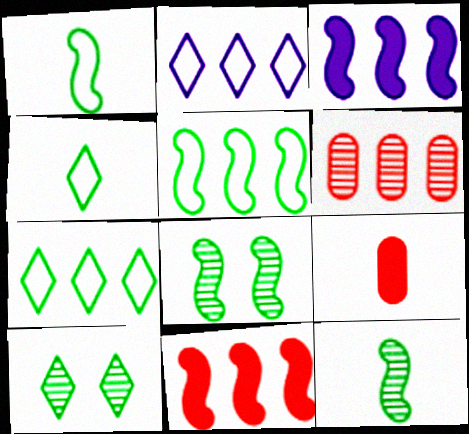[[2, 8, 9], 
[3, 6, 7]]